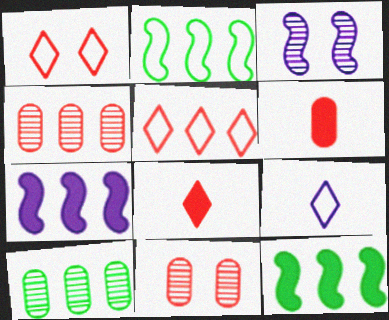[[5, 7, 10], 
[9, 11, 12]]